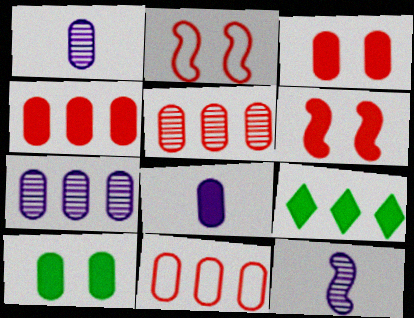[[1, 2, 9], 
[1, 10, 11], 
[4, 5, 11], 
[4, 8, 10], 
[6, 8, 9]]